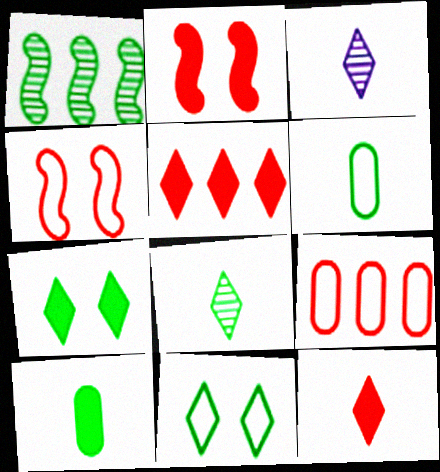[[1, 6, 7], 
[1, 10, 11], 
[3, 5, 11]]